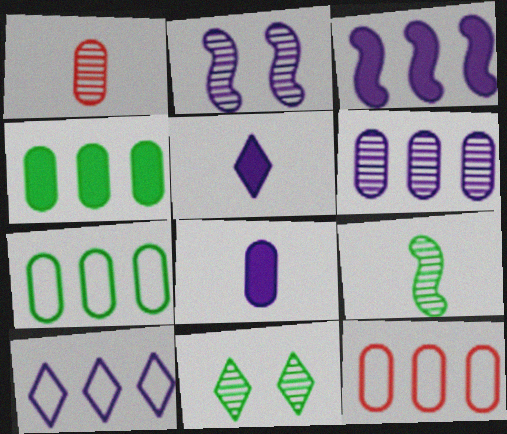[[2, 8, 10], 
[3, 6, 10], 
[4, 6, 12]]